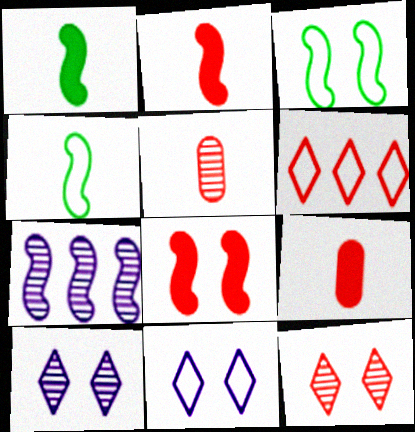[[2, 3, 7], 
[4, 7, 8], 
[5, 6, 8]]